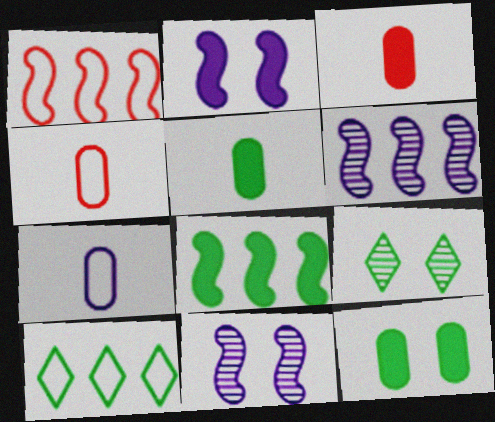[[1, 6, 8], 
[3, 10, 11]]